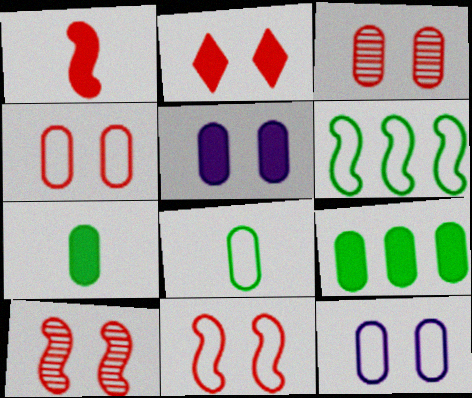[[2, 3, 11], 
[2, 4, 10]]